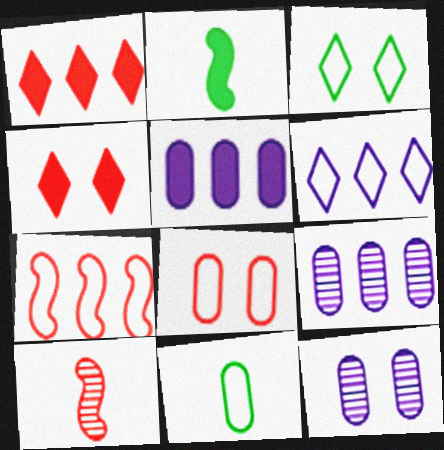[[1, 8, 10], 
[2, 4, 5], 
[3, 5, 10]]